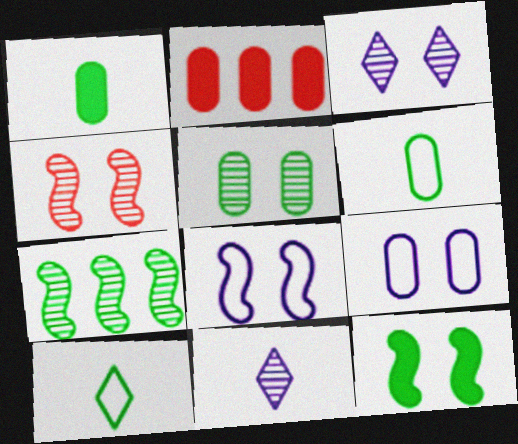[[3, 4, 5], 
[4, 8, 12]]